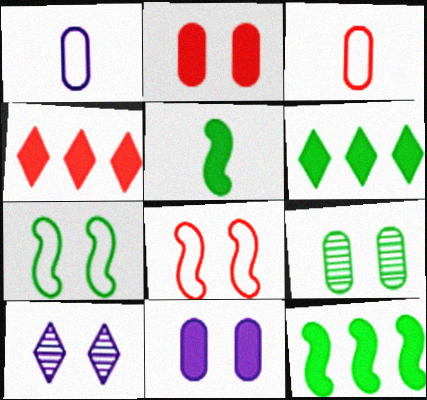[[2, 7, 10], 
[3, 10, 12], 
[4, 5, 11]]